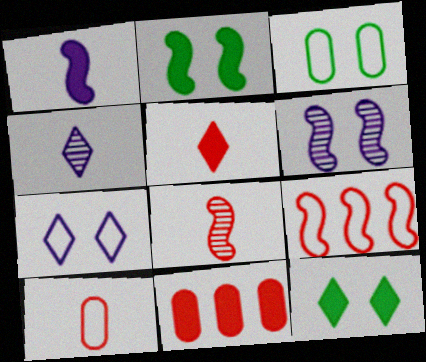[[1, 11, 12], 
[5, 8, 10]]